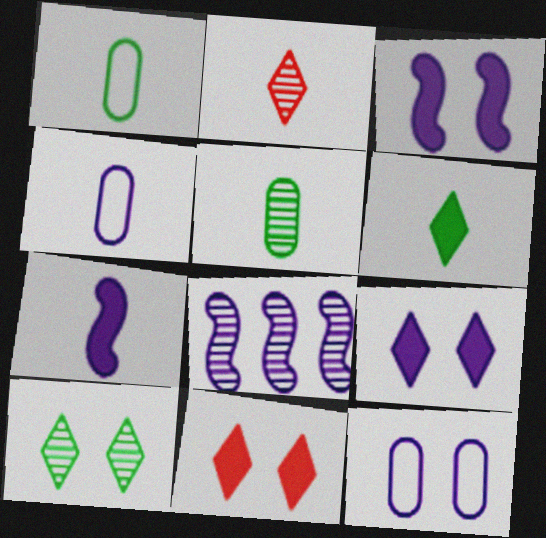[[1, 2, 7], 
[1, 8, 11], 
[4, 8, 9]]